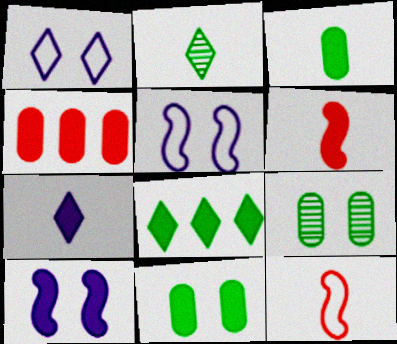[[2, 4, 5], 
[3, 6, 7]]